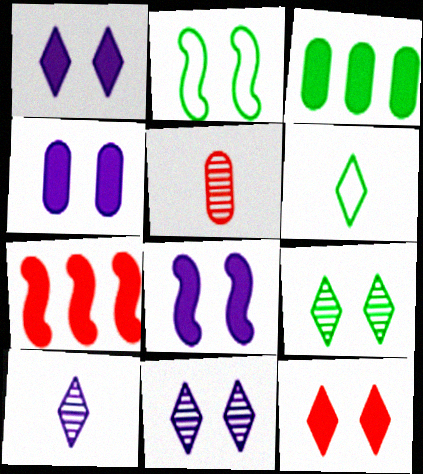[[1, 4, 8]]